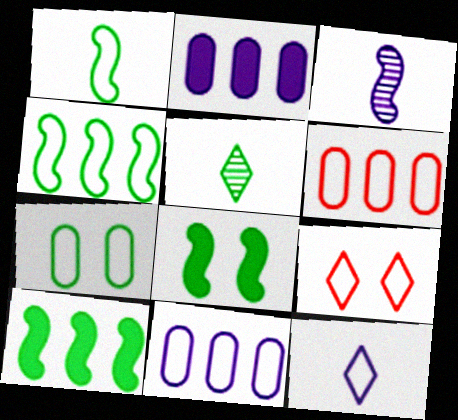[[1, 9, 11], 
[5, 7, 10]]